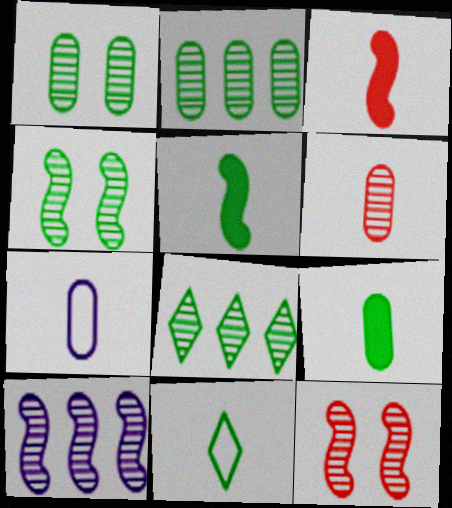[[6, 7, 9]]